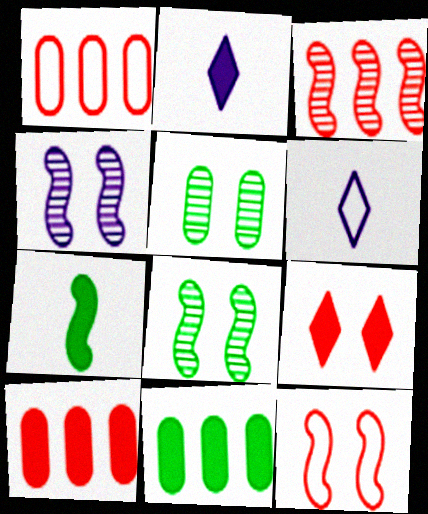[[1, 2, 8], 
[6, 8, 10]]